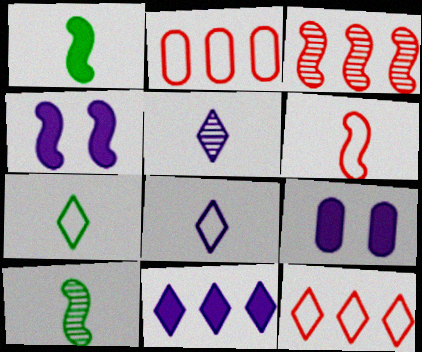[[3, 7, 9], 
[9, 10, 12]]